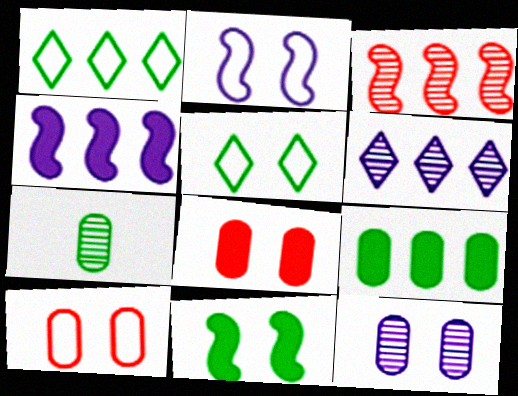[[1, 7, 11], 
[2, 5, 10]]